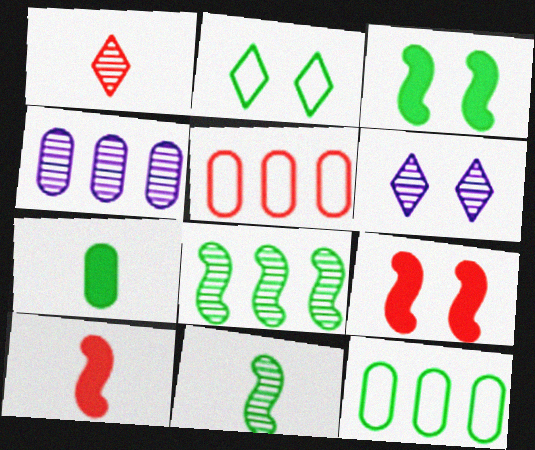[[1, 5, 9], 
[2, 4, 10], 
[2, 7, 8], 
[6, 10, 12]]